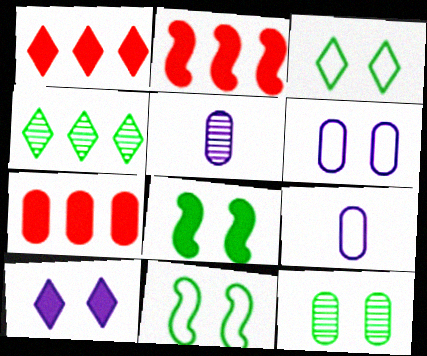[[1, 2, 7], 
[1, 5, 11], 
[2, 3, 5], 
[3, 8, 12], 
[7, 9, 12]]